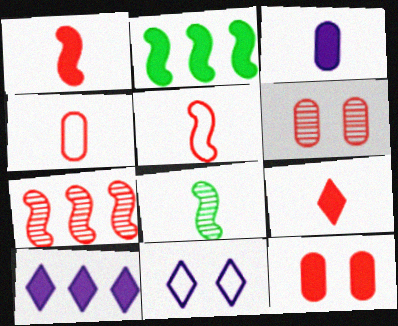[]